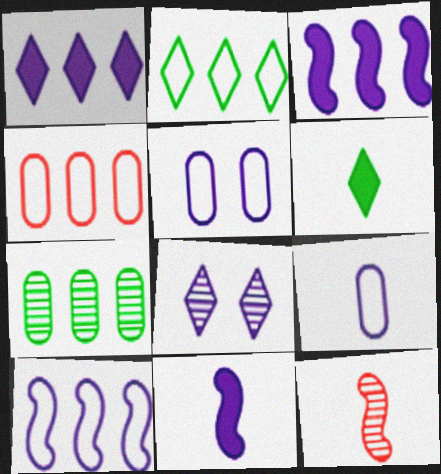[[2, 4, 10], 
[3, 8, 9], 
[6, 9, 12], 
[7, 8, 12]]